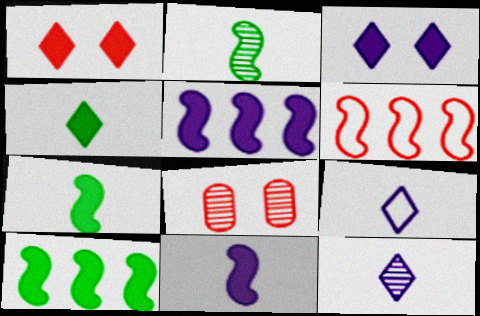[[8, 9, 10]]